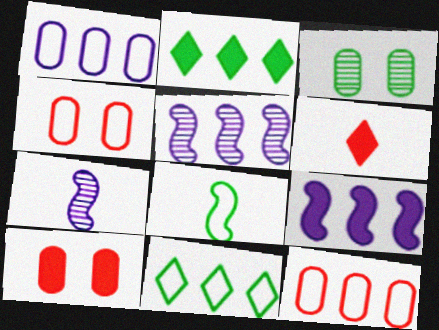[[2, 3, 8], 
[2, 4, 7], 
[2, 5, 12], 
[7, 10, 11]]